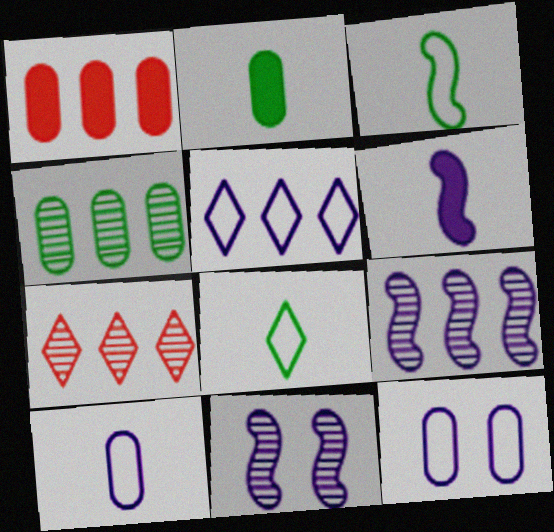[[1, 8, 11], 
[4, 7, 9]]